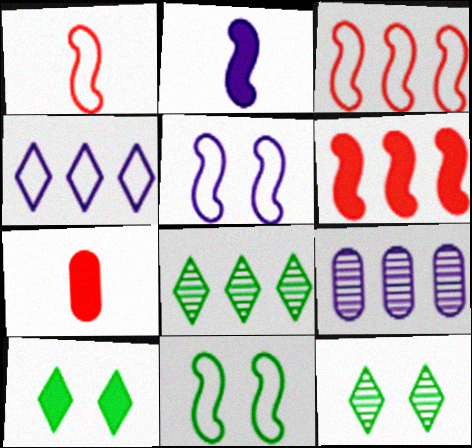[[1, 9, 10], 
[5, 7, 8]]